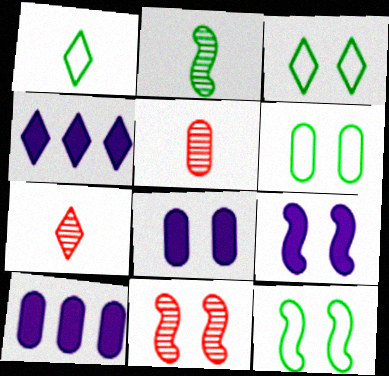[[1, 10, 11], 
[3, 4, 7], 
[3, 6, 12], 
[3, 8, 11], 
[4, 5, 12], 
[5, 6, 10], 
[7, 10, 12], 
[9, 11, 12]]